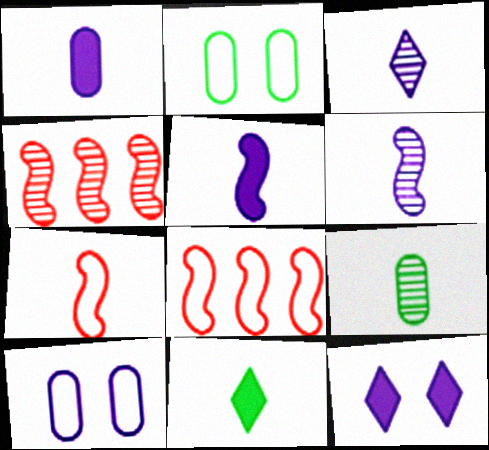[[4, 10, 11], 
[8, 9, 12]]